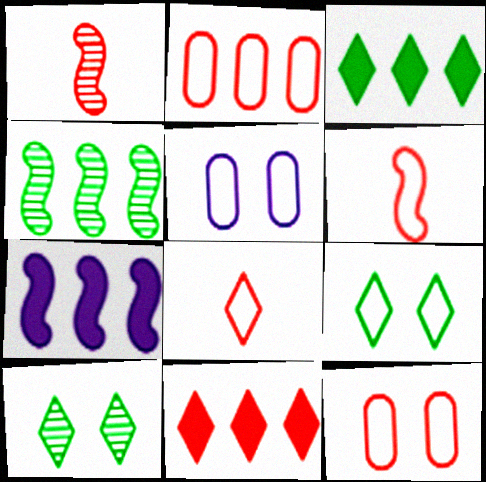[[1, 3, 5], 
[1, 11, 12]]